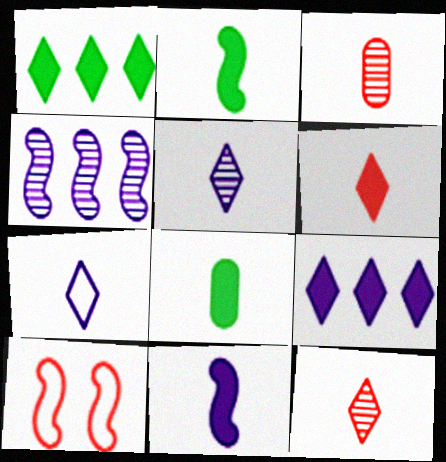[[2, 3, 7], 
[2, 4, 10], 
[6, 8, 11]]